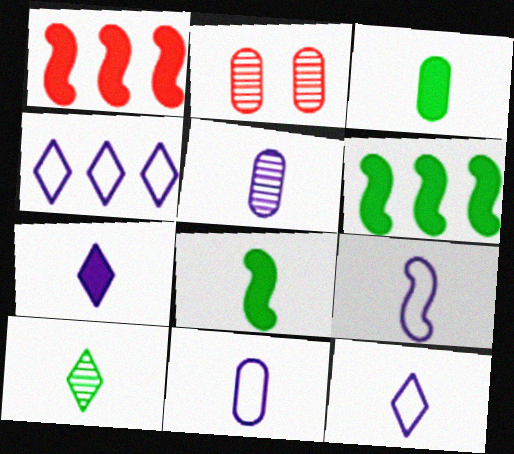[[2, 4, 8], 
[2, 6, 12], 
[5, 7, 9], 
[9, 11, 12]]